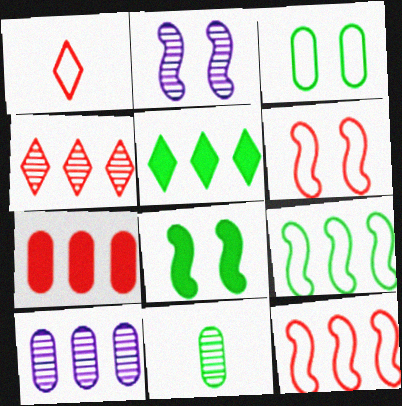[[1, 8, 10], 
[2, 4, 11], 
[2, 6, 8], 
[4, 7, 12], 
[5, 10, 12]]